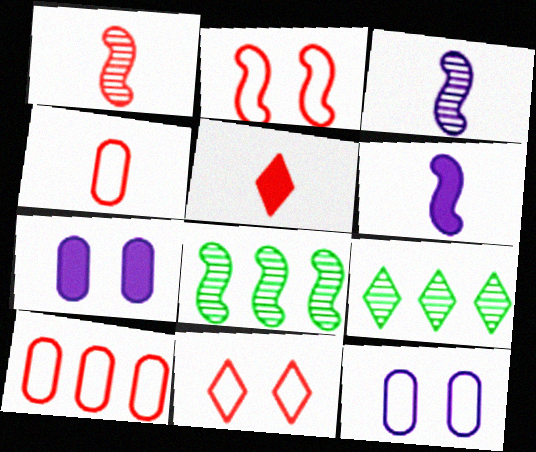[[1, 4, 5], 
[2, 6, 8], 
[5, 8, 12]]